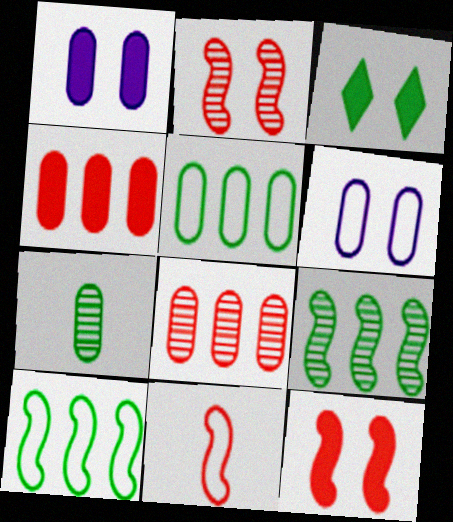[[1, 3, 12], 
[2, 3, 6], 
[3, 7, 10], 
[4, 6, 7]]